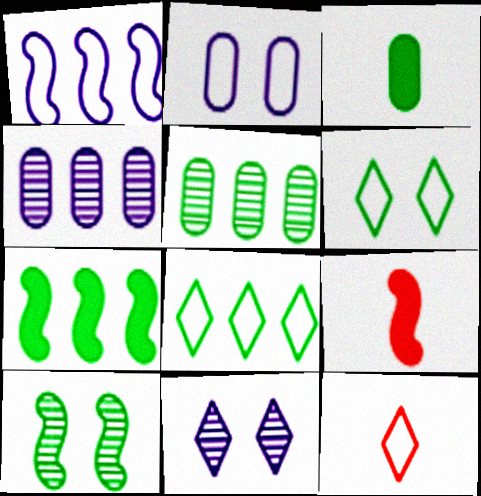[[1, 9, 10], 
[3, 8, 10], 
[4, 6, 9], 
[5, 7, 8]]